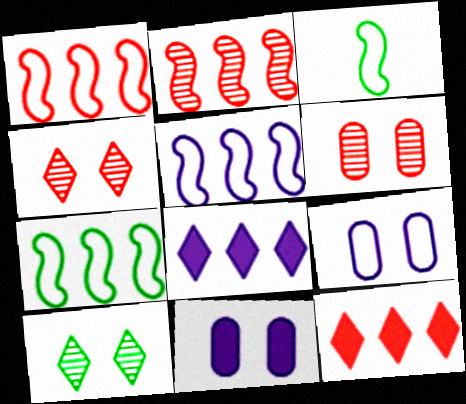[[1, 5, 7], 
[3, 6, 8]]